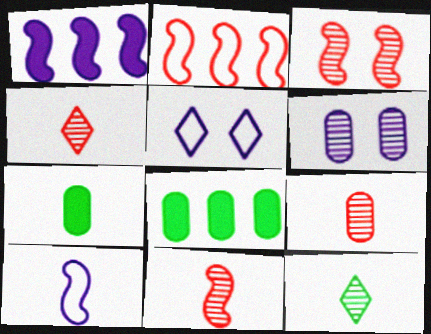[[4, 7, 10], 
[4, 9, 11], 
[5, 8, 11]]